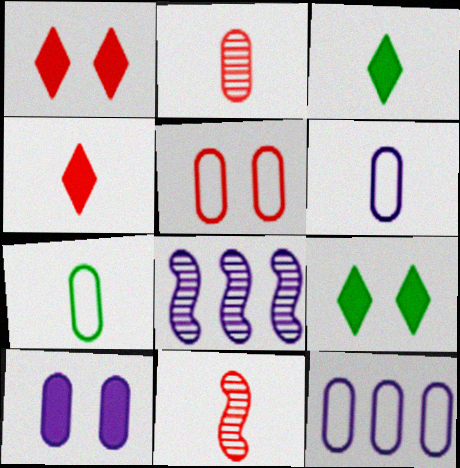[[1, 7, 8], 
[3, 5, 8], 
[3, 6, 11], 
[5, 7, 12], 
[9, 11, 12]]